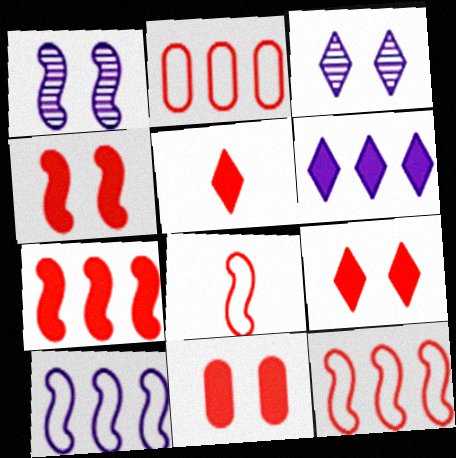[[4, 9, 11], 
[5, 7, 11]]